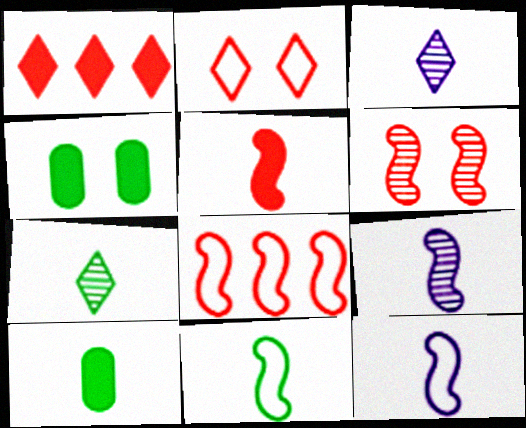[[3, 4, 8], 
[5, 6, 8], 
[5, 9, 11], 
[7, 10, 11]]